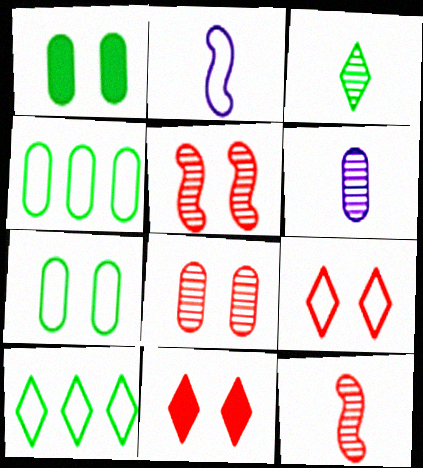[[2, 4, 9], 
[3, 6, 12]]